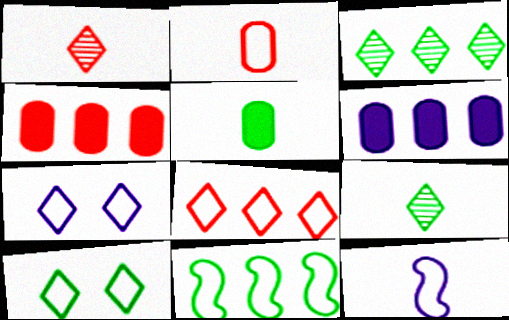[[1, 5, 12], 
[2, 7, 11]]